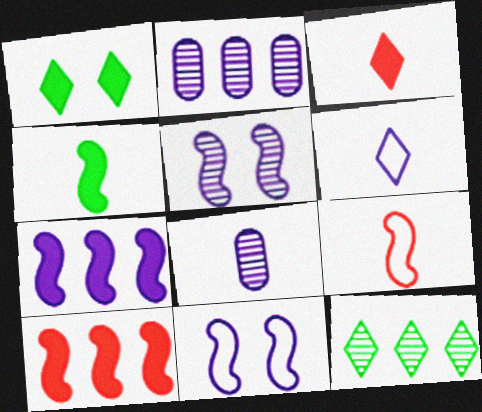[[1, 2, 9]]